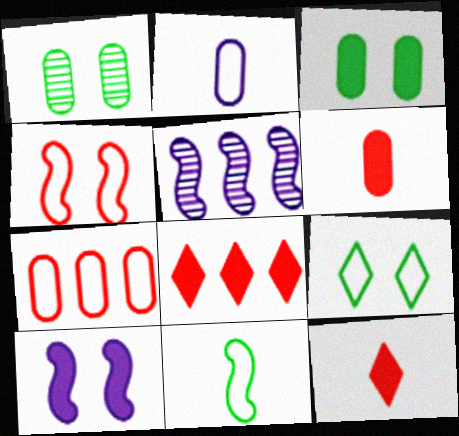[[5, 6, 9]]